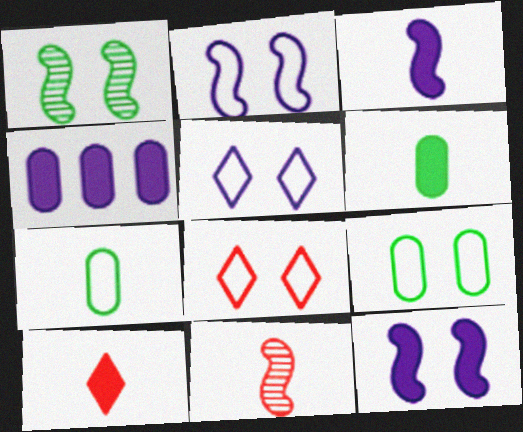[[2, 8, 9], 
[3, 6, 10]]